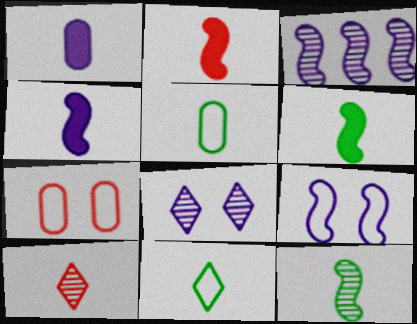[[2, 4, 6], 
[3, 4, 9], 
[4, 5, 10]]